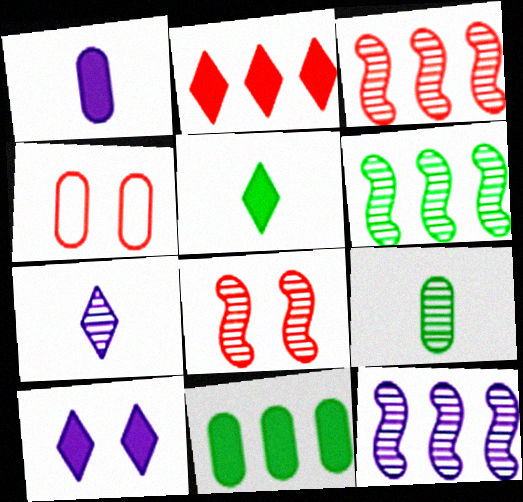[[2, 5, 10], 
[3, 6, 12], 
[4, 5, 12]]